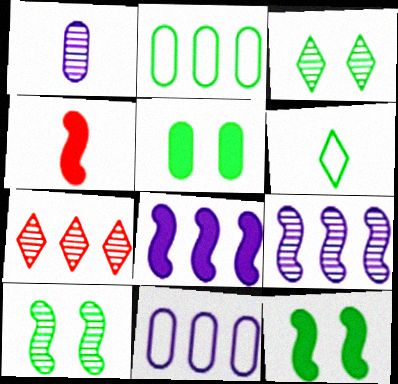[[1, 4, 6], 
[1, 7, 10], 
[2, 7, 8], 
[3, 4, 11], 
[4, 8, 12]]